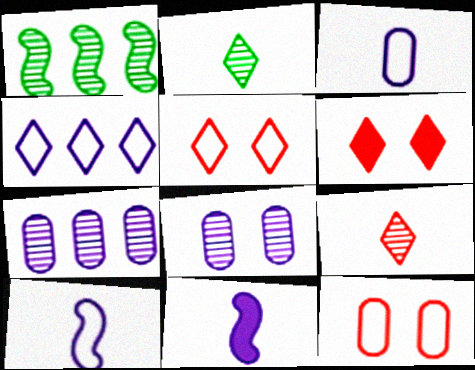[[1, 3, 6], 
[1, 8, 9], 
[2, 4, 6], 
[4, 8, 11]]